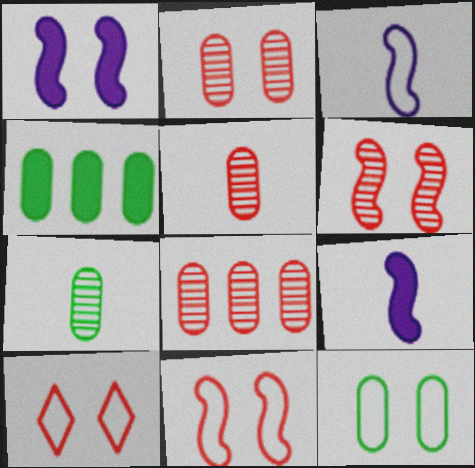[[2, 5, 8], 
[4, 7, 12]]